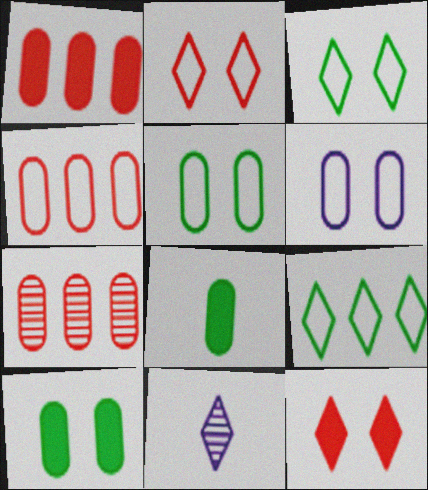[[1, 4, 7], 
[6, 7, 8], 
[9, 11, 12]]